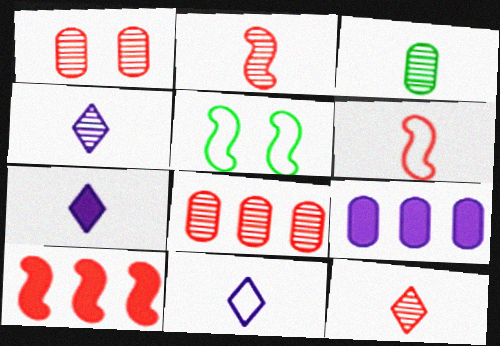[[2, 3, 4], 
[3, 6, 7], 
[4, 7, 11], 
[5, 7, 8], 
[5, 9, 12]]